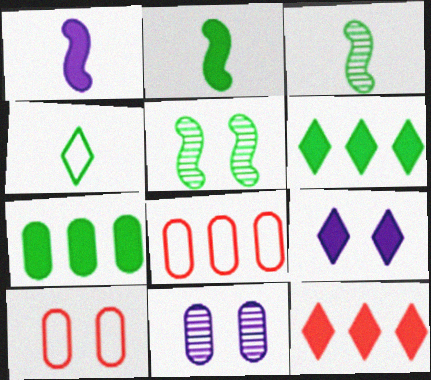[[3, 8, 9], 
[4, 5, 7], 
[5, 9, 10]]